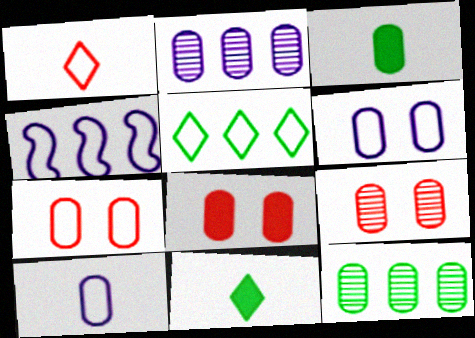[[2, 3, 7], 
[4, 9, 11], 
[7, 8, 9], 
[8, 10, 12]]